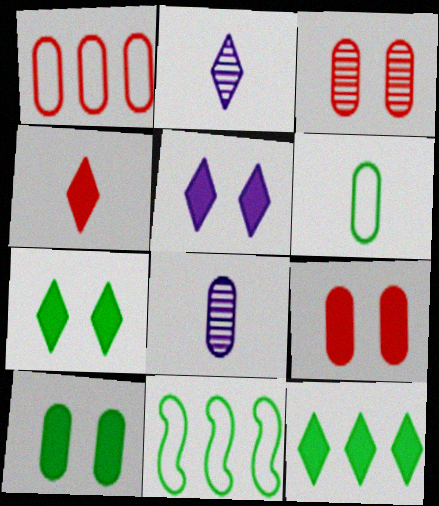[[1, 8, 10], 
[2, 9, 11], 
[4, 5, 12]]